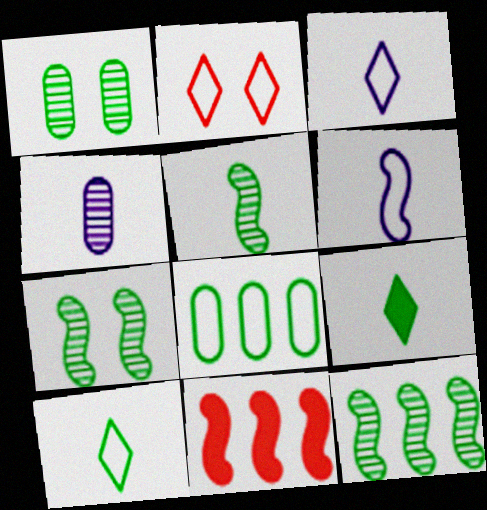[[1, 3, 11], 
[2, 6, 8], 
[5, 7, 12], 
[6, 7, 11], 
[7, 8, 9]]